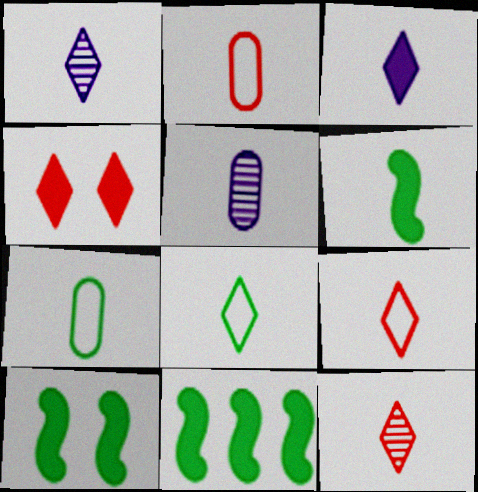[[1, 2, 6], 
[3, 8, 12], 
[5, 6, 9], 
[6, 10, 11]]